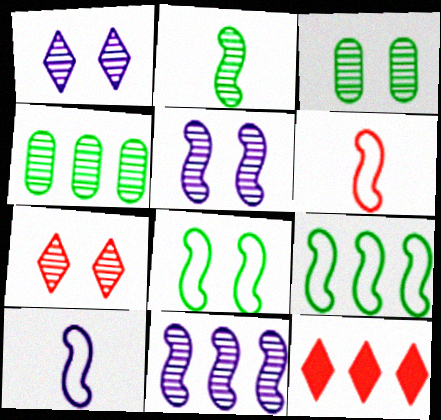[[3, 5, 7], 
[3, 10, 12]]